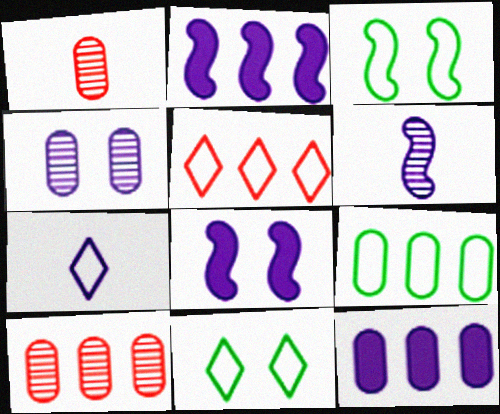[[1, 2, 11], 
[2, 4, 7], 
[5, 7, 11], 
[9, 10, 12]]